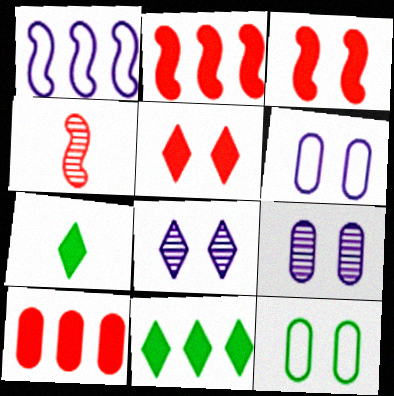[[3, 8, 12], 
[4, 6, 11]]